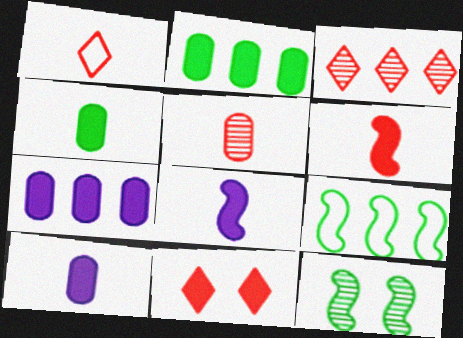[[1, 3, 11], 
[1, 5, 6], 
[1, 7, 12], 
[2, 8, 11], 
[3, 7, 9]]